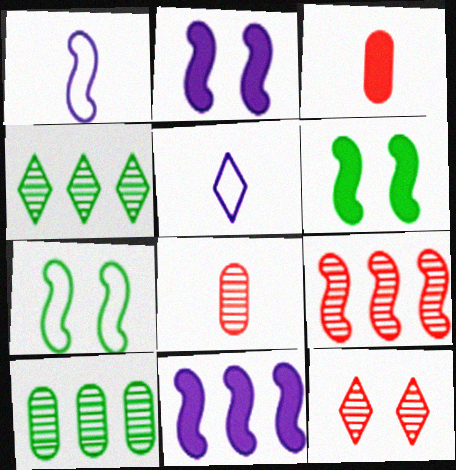[[1, 6, 9], 
[8, 9, 12]]